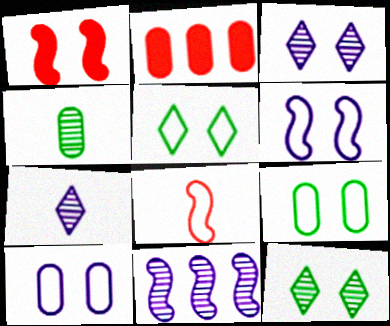[[1, 3, 9], 
[1, 10, 12], 
[2, 4, 10]]